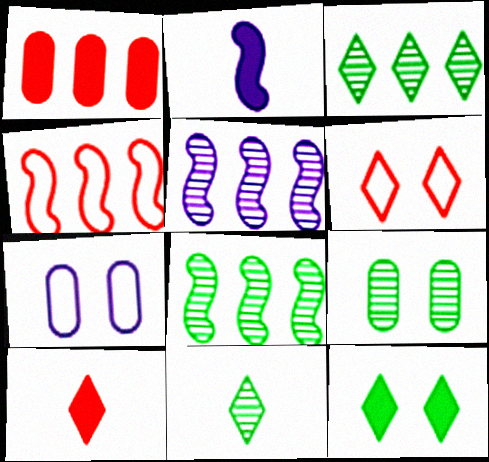[[1, 2, 12], 
[7, 8, 10], 
[8, 9, 11]]